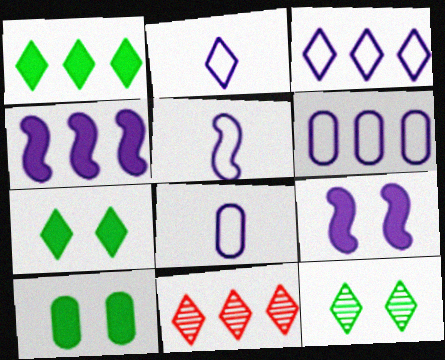[[1, 3, 11], 
[2, 5, 8], 
[2, 7, 11], 
[5, 10, 11]]